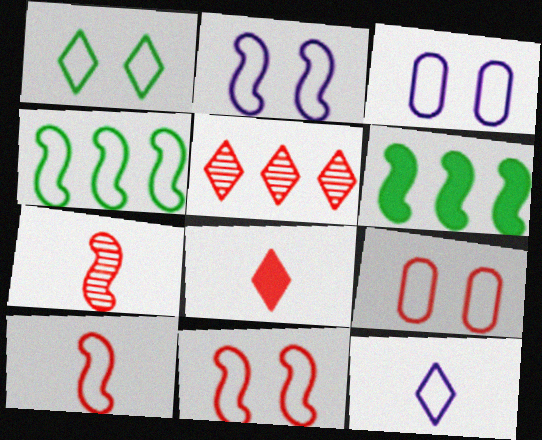[[1, 2, 9], 
[1, 3, 11], 
[2, 4, 10], 
[2, 6, 7], 
[4, 9, 12]]